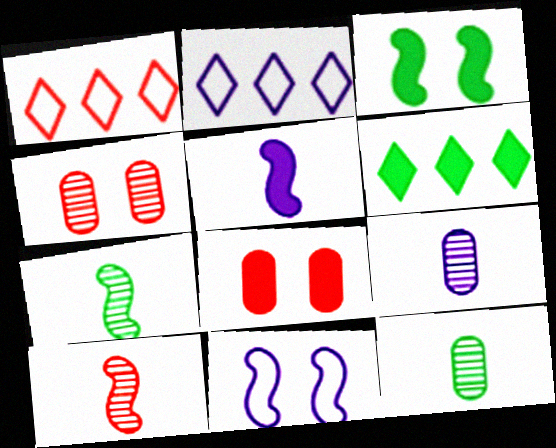[[1, 3, 9], 
[1, 8, 10], 
[2, 7, 8], 
[5, 6, 8]]